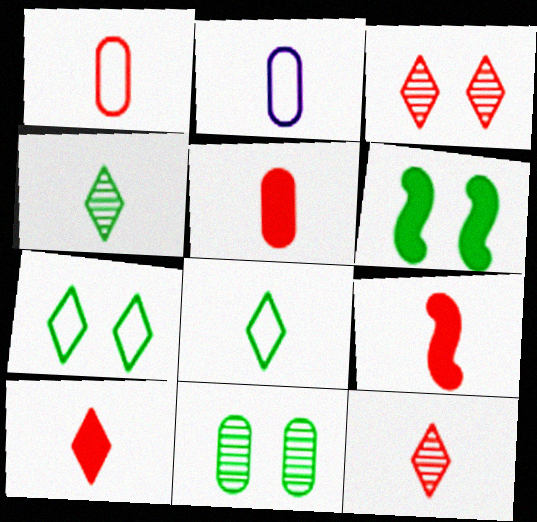[[1, 9, 12], 
[2, 4, 9], 
[5, 9, 10], 
[6, 7, 11]]